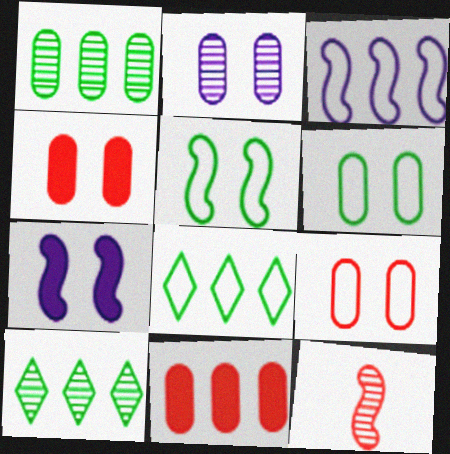[[2, 4, 6], 
[2, 10, 12], 
[3, 10, 11]]